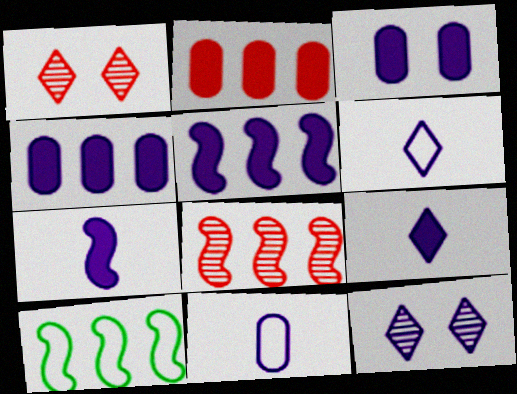[[3, 5, 9], 
[5, 8, 10], 
[5, 11, 12]]